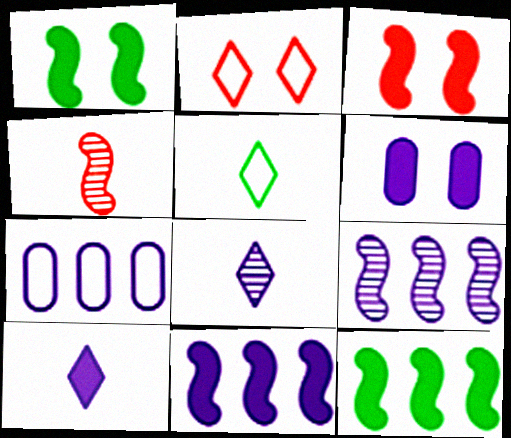[[6, 10, 11]]